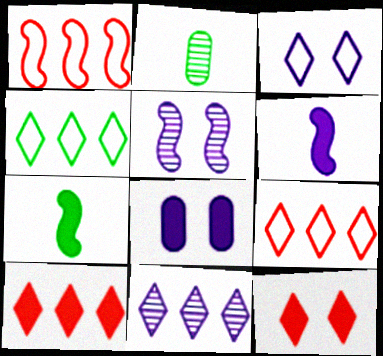[[1, 5, 7], 
[3, 5, 8], 
[4, 10, 11], 
[7, 8, 10]]